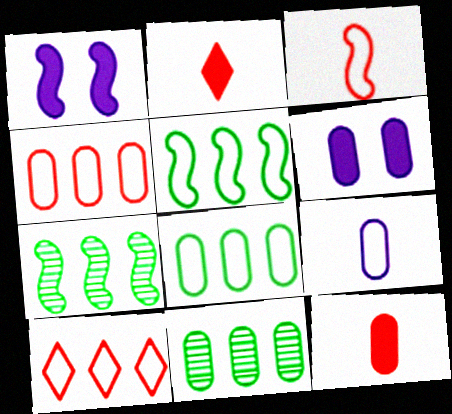[[1, 3, 7]]